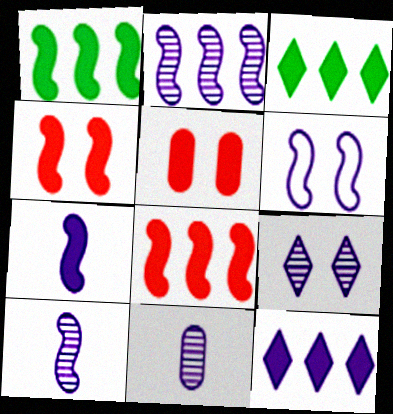[[1, 4, 7], 
[2, 6, 7], 
[2, 9, 11], 
[3, 5, 7], 
[6, 11, 12]]